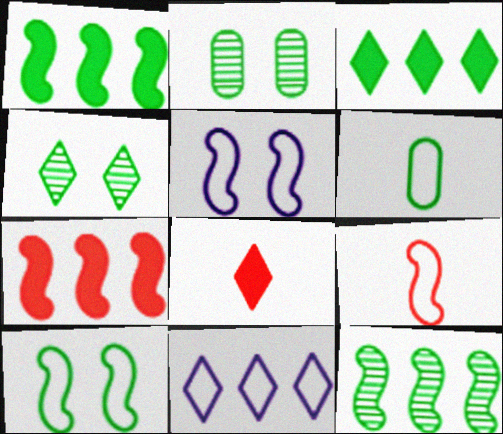[[1, 4, 6], 
[4, 8, 11]]